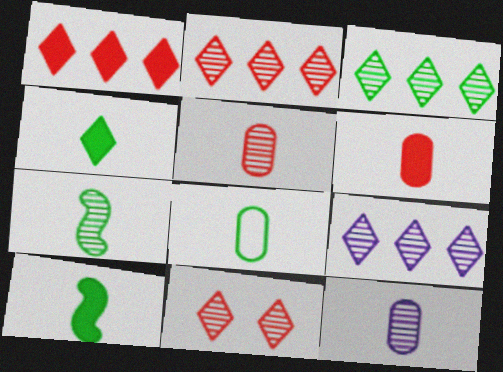[[2, 3, 9], 
[4, 7, 8], 
[6, 8, 12]]